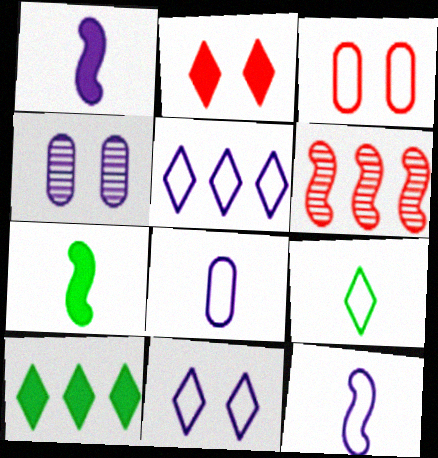[[1, 4, 5]]